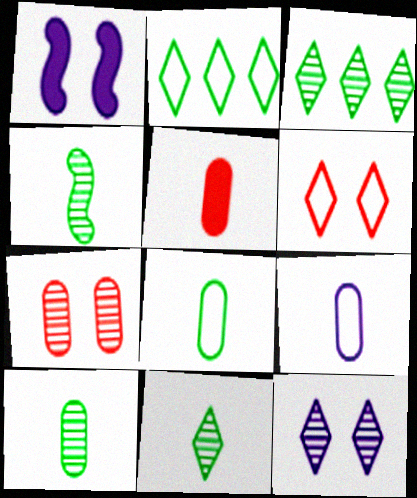[[4, 10, 11], 
[5, 9, 10]]